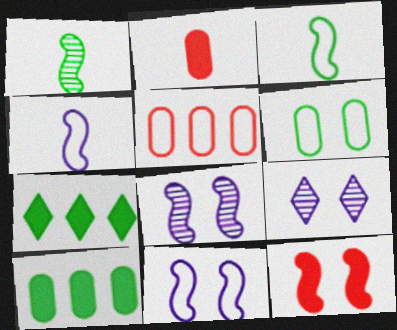[[1, 6, 7], 
[6, 9, 12]]